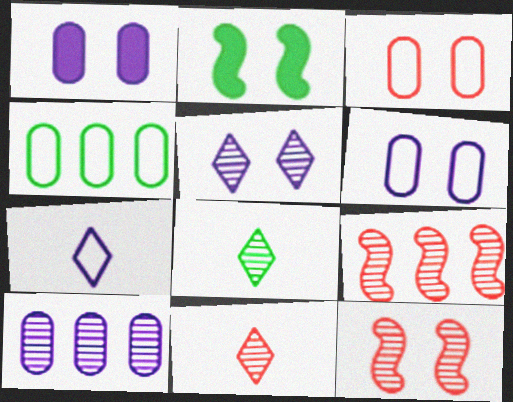[[2, 3, 5], 
[2, 4, 8], 
[8, 10, 12]]